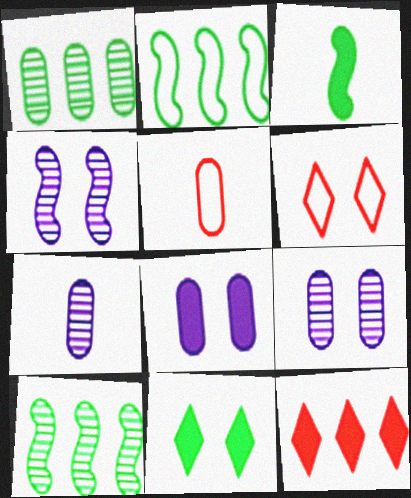[[1, 5, 8], 
[3, 8, 12]]